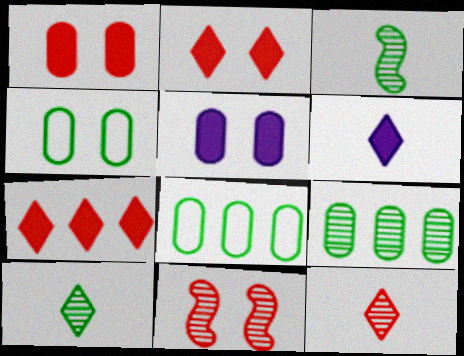[[6, 8, 11]]